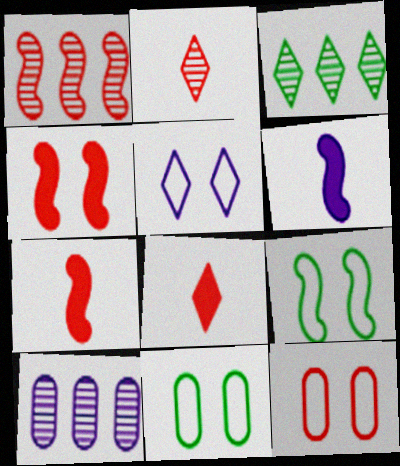[[1, 3, 10], 
[1, 6, 9], 
[1, 8, 12], 
[3, 5, 8], 
[3, 6, 12], 
[5, 6, 10], 
[5, 9, 12], 
[8, 9, 10]]